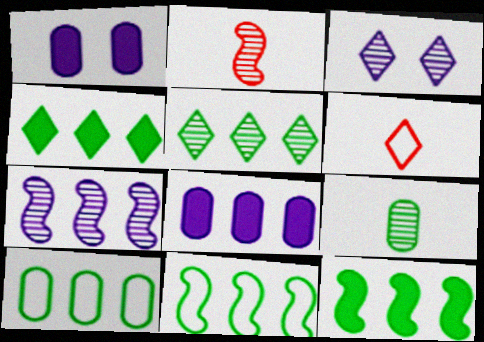[[3, 4, 6], 
[5, 10, 12]]